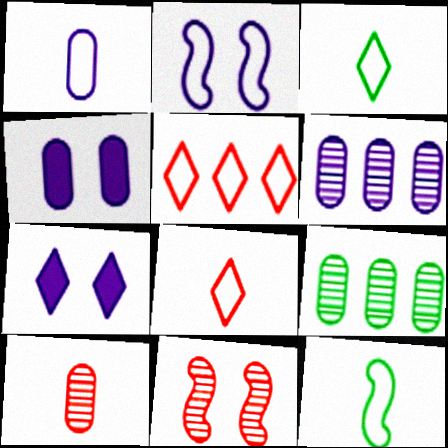[[1, 4, 6], 
[1, 8, 12]]